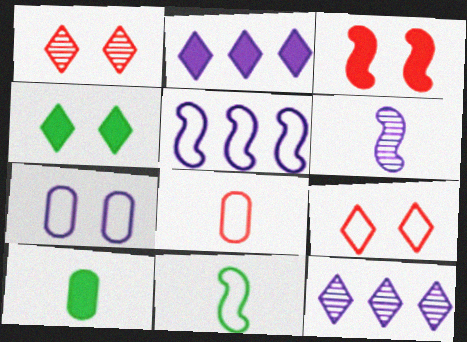[[1, 5, 10], 
[2, 3, 10], 
[2, 6, 7]]